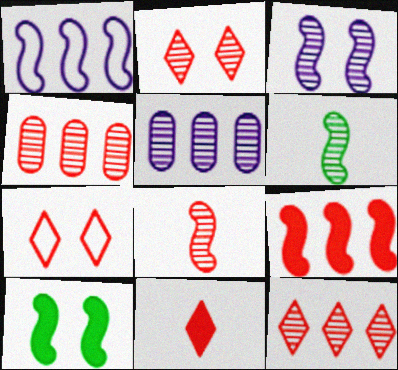[[1, 8, 10], 
[2, 4, 8], 
[2, 5, 6], 
[7, 11, 12]]